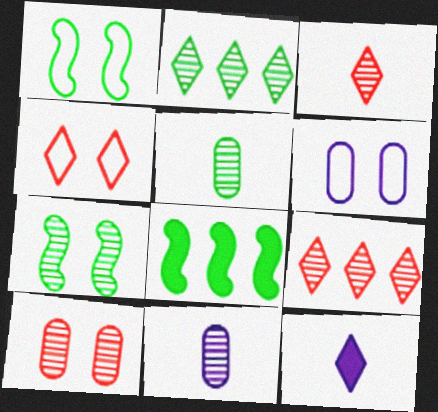[[1, 4, 6], 
[2, 4, 12], 
[2, 5, 7], 
[3, 6, 8], 
[4, 8, 11], 
[7, 9, 11]]